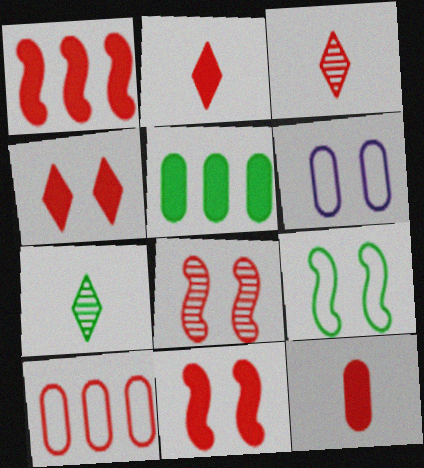[[1, 4, 12], 
[1, 6, 7], 
[2, 8, 10], 
[3, 10, 11], 
[5, 7, 9]]